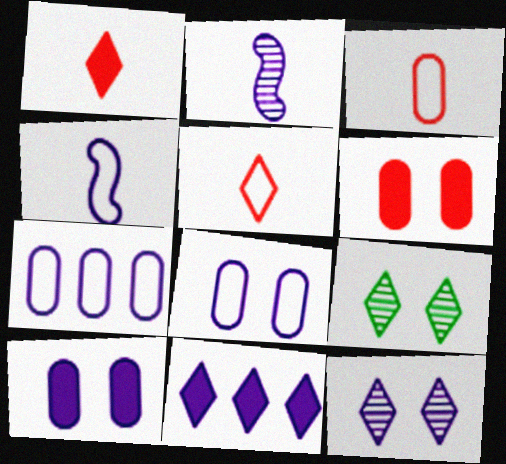[[2, 8, 11], 
[5, 9, 11]]